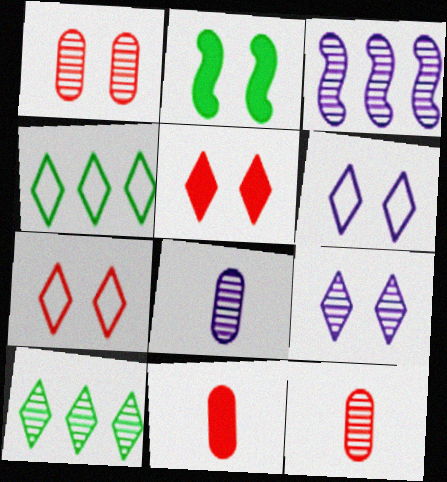[[1, 2, 6], 
[3, 8, 9]]